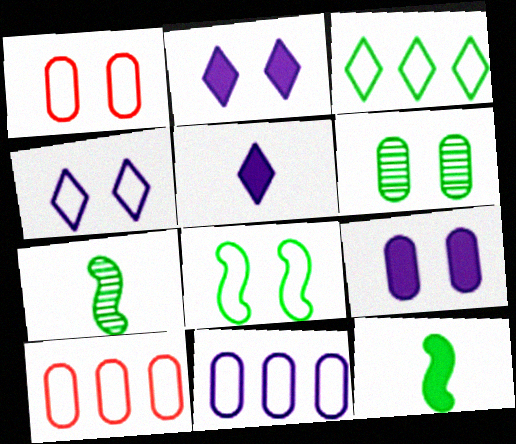[[1, 4, 8], 
[1, 6, 9], 
[2, 7, 10], 
[3, 6, 12]]